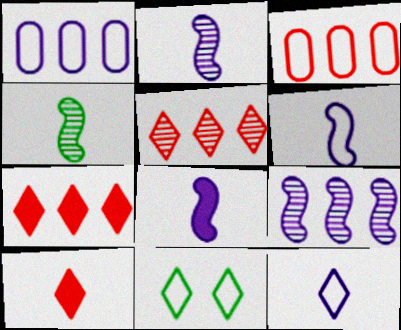[[2, 6, 8], 
[3, 6, 11]]